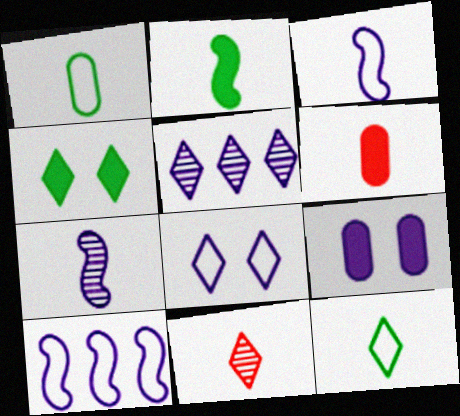[[3, 5, 9], 
[6, 7, 12]]